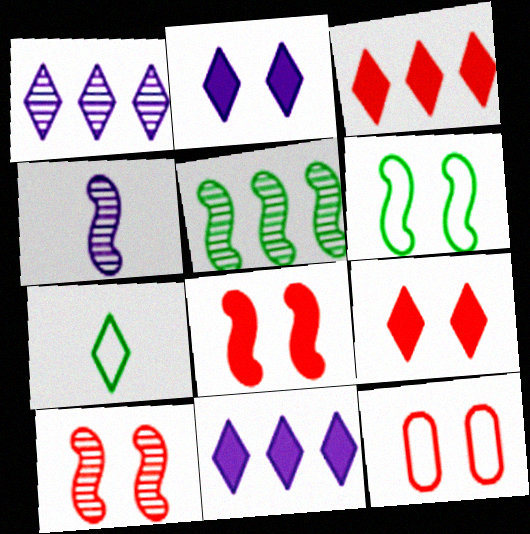[[1, 7, 9], 
[4, 5, 10], 
[9, 10, 12]]